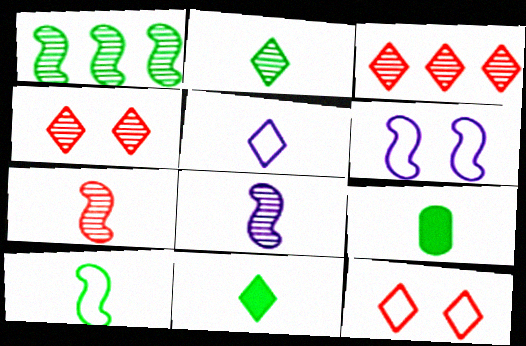[[2, 9, 10], 
[3, 6, 9], 
[5, 7, 9]]